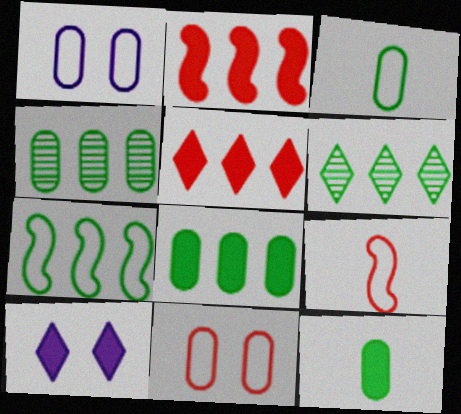[[2, 10, 12], 
[4, 9, 10], 
[6, 7, 8]]